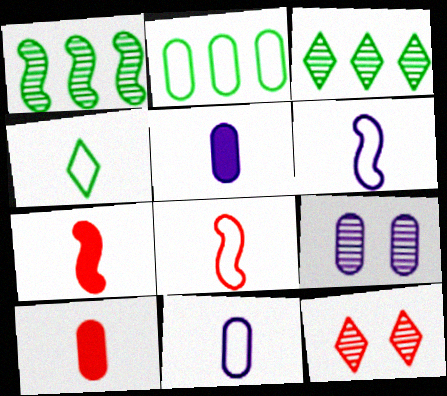[[2, 9, 10], 
[4, 8, 11]]